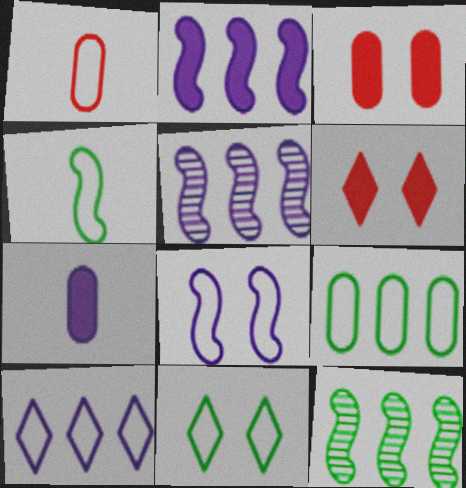[[4, 9, 11]]